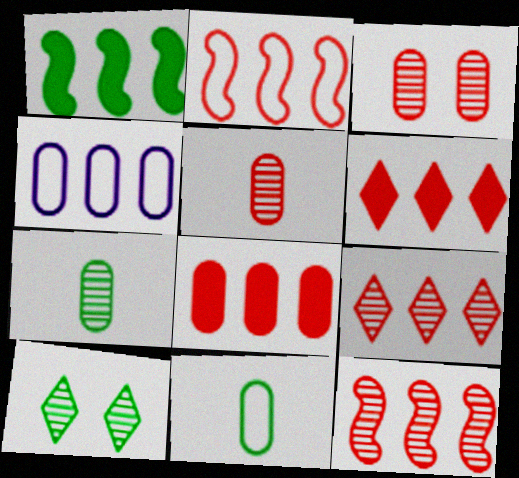[[1, 4, 9], 
[1, 10, 11], 
[2, 8, 9]]